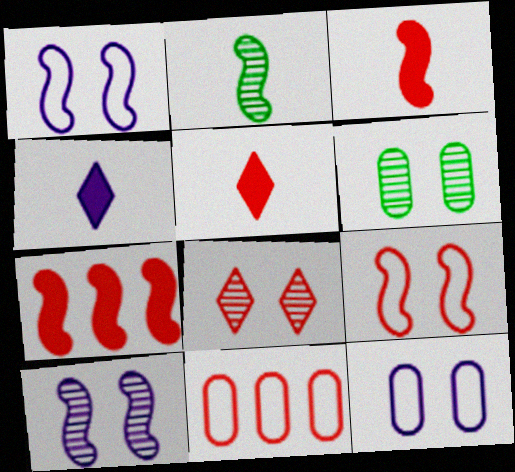[[1, 2, 7], 
[3, 8, 11], 
[6, 8, 10]]